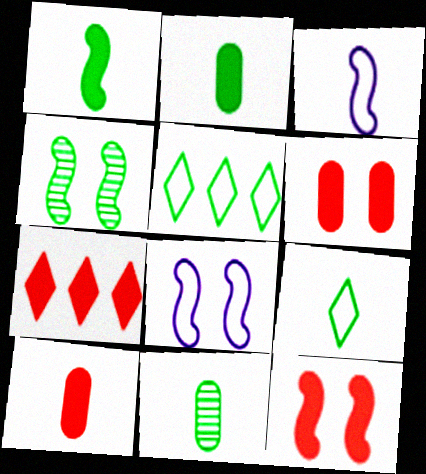[[1, 9, 11], 
[2, 4, 5], 
[4, 8, 12], 
[7, 8, 11], 
[7, 10, 12]]